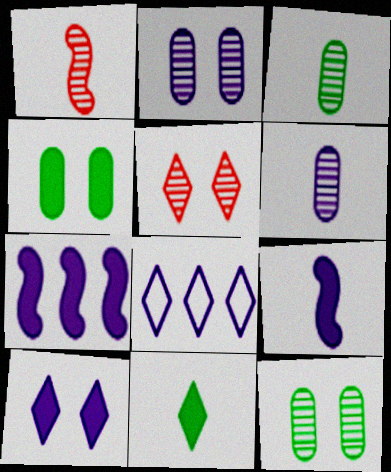[[1, 4, 8], 
[2, 8, 9], 
[5, 8, 11]]